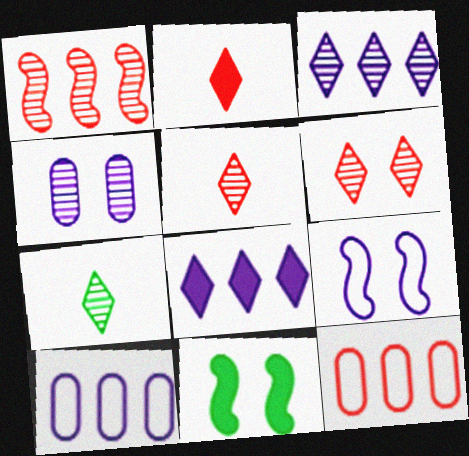[[1, 4, 7], 
[3, 6, 7], 
[5, 10, 11]]